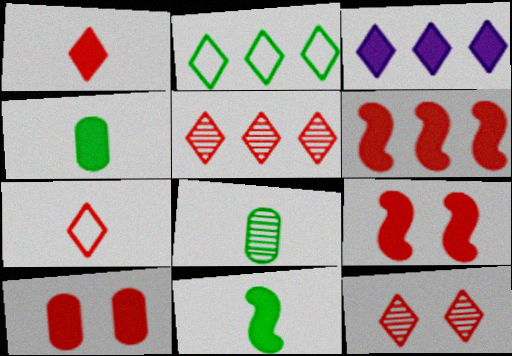[[1, 6, 10], 
[2, 3, 5], 
[3, 4, 9], 
[3, 10, 11]]